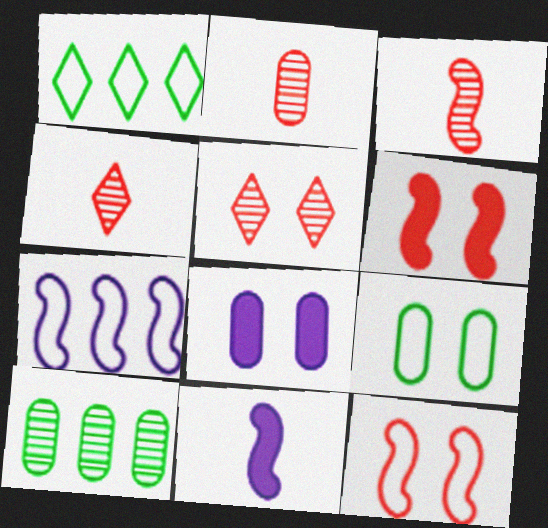[[1, 3, 8], 
[2, 3, 4]]